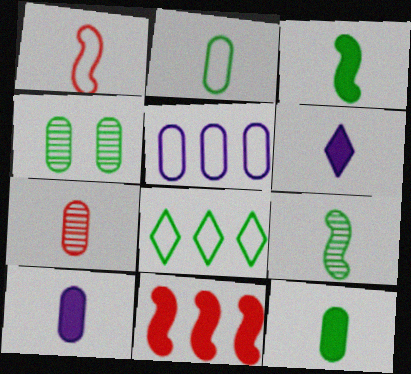[[2, 7, 10], 
[3, 4, 8]]